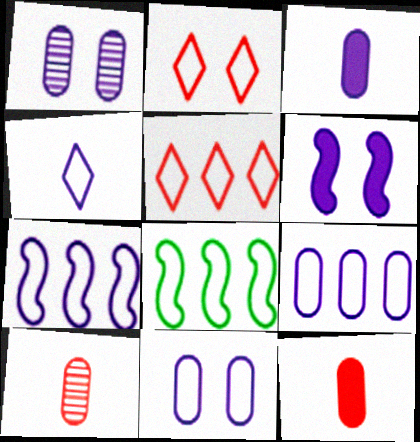[[1, 3, 9], 
[4, 7, 11], 
[5, 8, 9]]